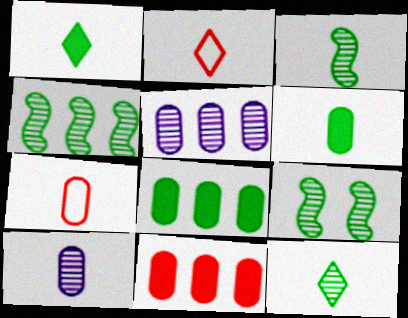[[3, 4, 9], 
[6, 7, 10]]